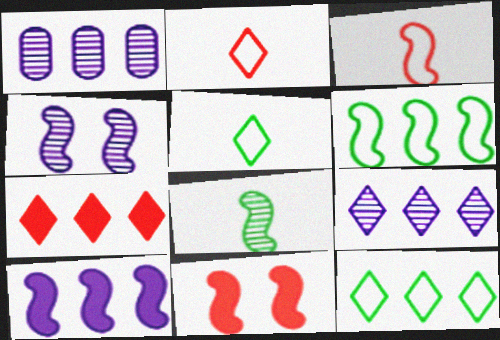[[1, 5, 11], 
[1, 6, 7], 
[7, 9, 12]]